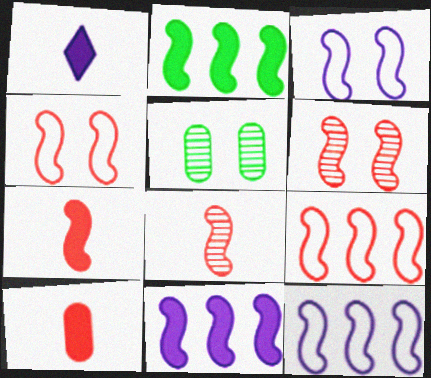[[1, 5, 9], 
[2, 3, 8], 
[6, 7, 9]]